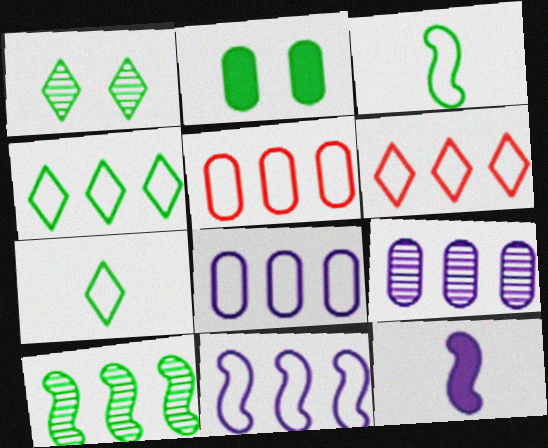[[1, 5, 12], 
[2, 7, 10], 
[4, 5, 11]]